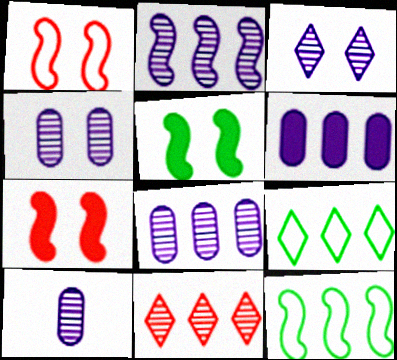[[2, 3, 10], 
[4, 8, 10], 
[6, 11, 12], 
[7, 9, 10]]